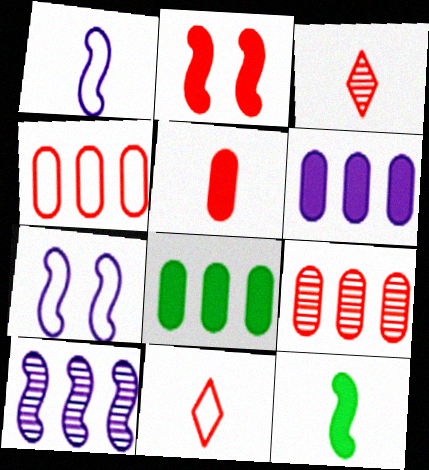[[2, 3, 4], 
[2, 9, 11], 
[3, 7, 8]]